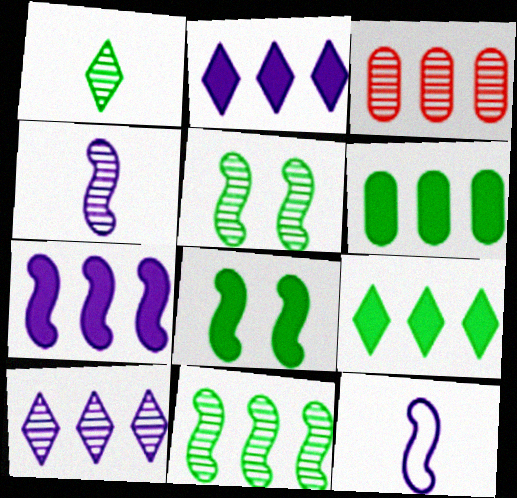[[3, 10, 11]]